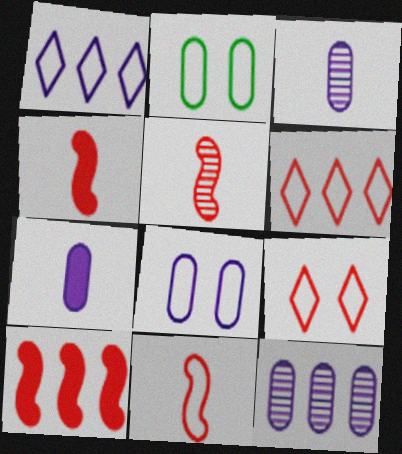[[1, 2, 11], 
[4, 5, 11], 
[7, 8, 12]]